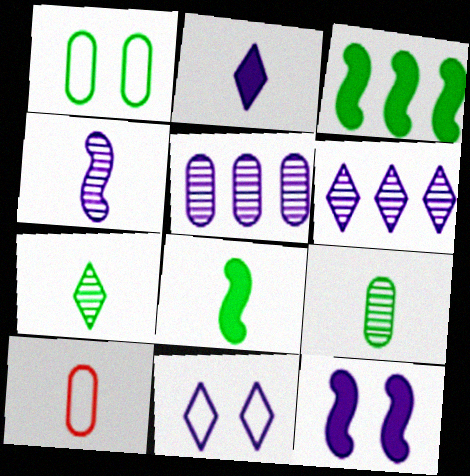[[1, 3, 7], 
[2, 6, 11]]